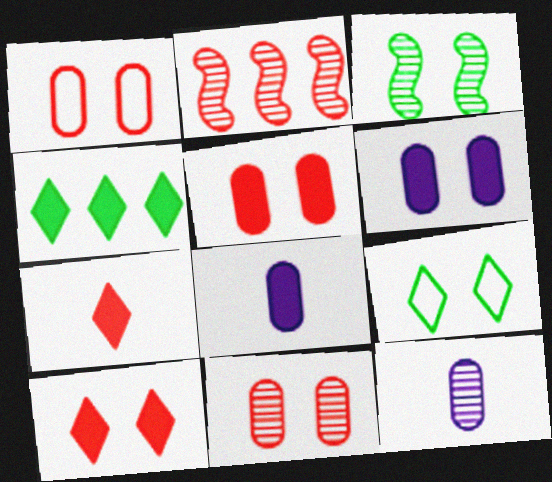[[1, 2, 7], 
[1, 5, 11], 
[2, 8, 9]]